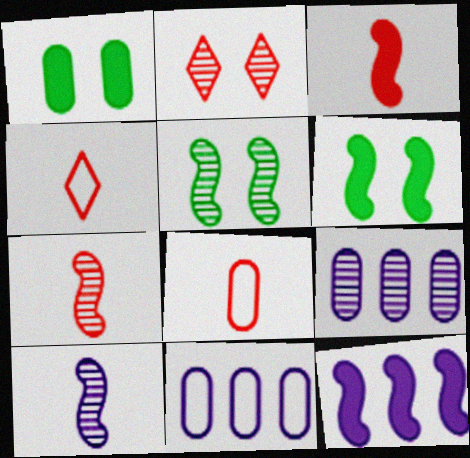[[1, 8, 9], 
[3, 6, 12], 
[4, 6, 9]]